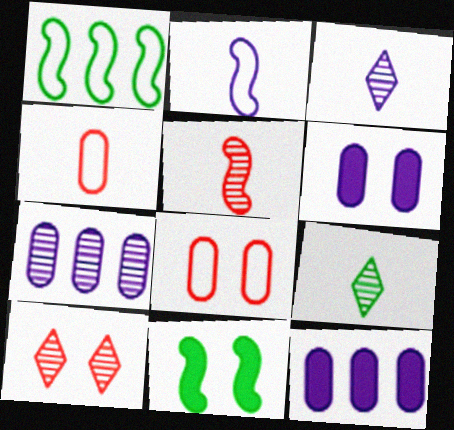[]